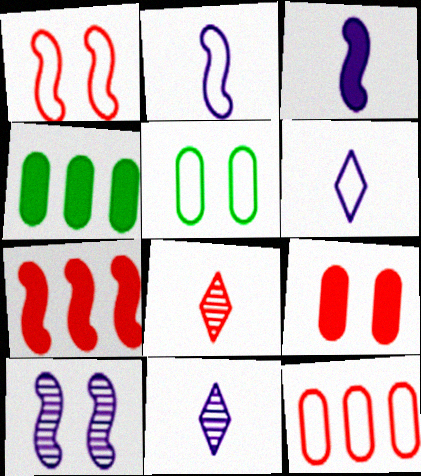[[1, 4, 11], 
[5, 7, 11]]